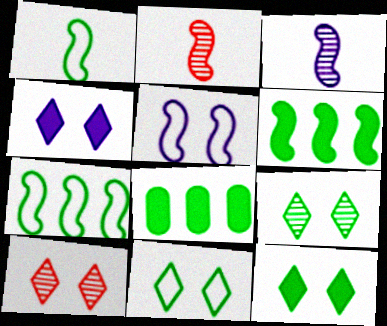[[1, 8, 9], 
[2, 5, 6], 
[4, 10, 11], 
[9, 11, 12]]